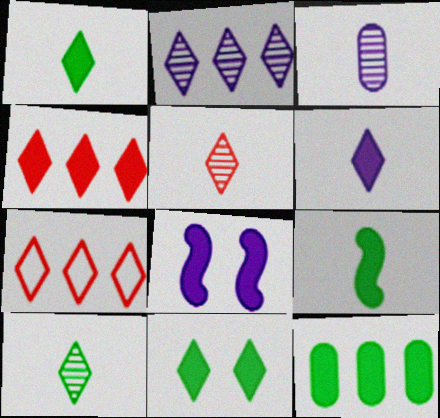[[4, 6, 11], 
[9, 11, 12]]